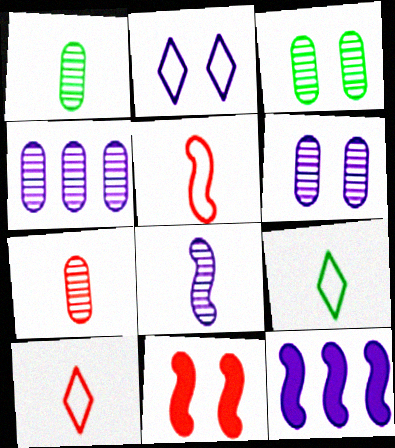[[2, 3, 11], 
[3, 4, 7], 
[3, 10, 12], 
[4, 9, 11]]